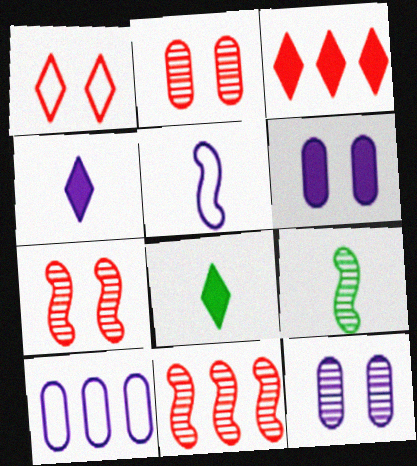[[7, 8, 10]]